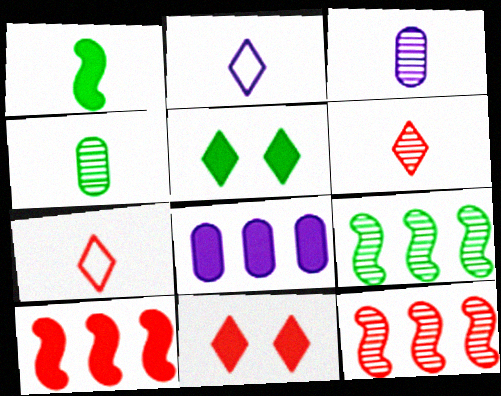[[1, 3, 7], 
[1, 8, 11]]